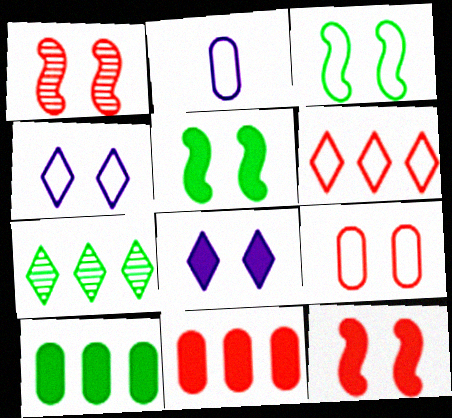[[2, 3, 6], 
[2, 7, 12], 
[3, 4, 9]]